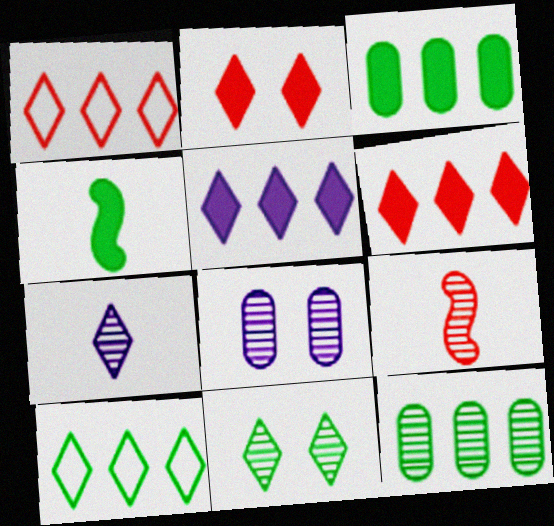[[1, 4, 8], 
[2, 7, 10]]